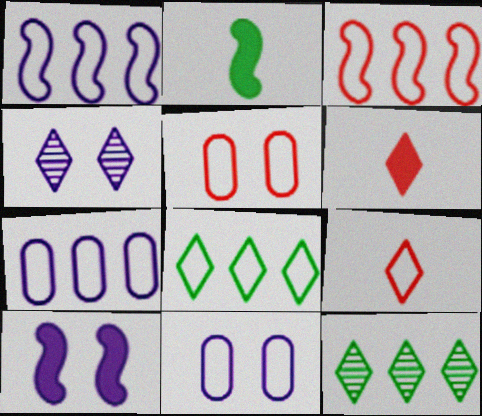[[3, 5, 9], 
[3, 7, 8], 
[4, 6, 8], 
[4, 10, 11]]